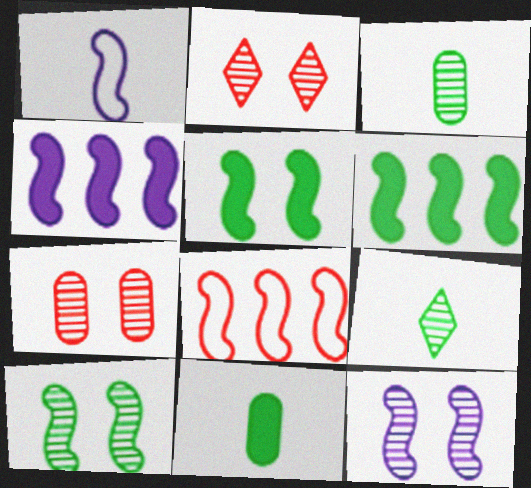[[1, 4, 12]]